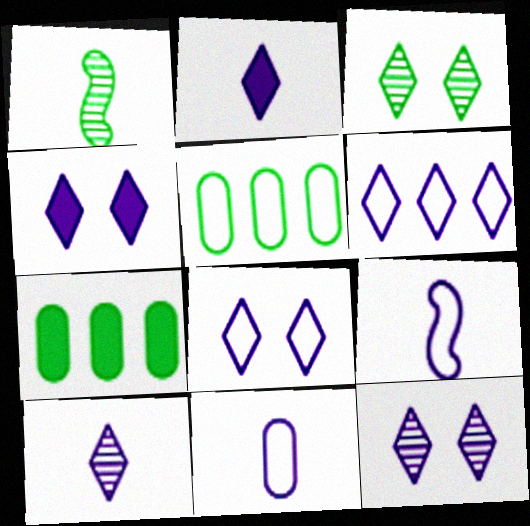[[2, 6, 12], 
[4, 6, 10], 
[4, 8, 12]]